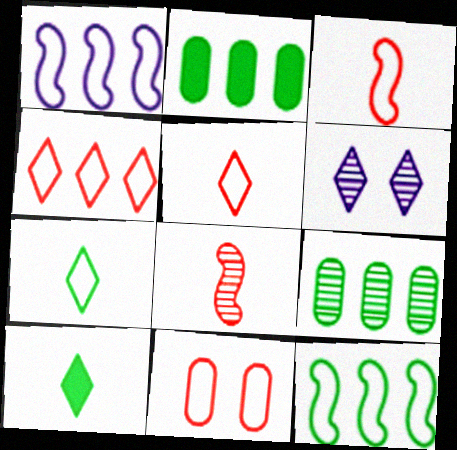[[1, 7, 11], 
[2, 3, 6], 
[3, 4, 11], 
[4, 6, 10], 
[6, 8, 9]]